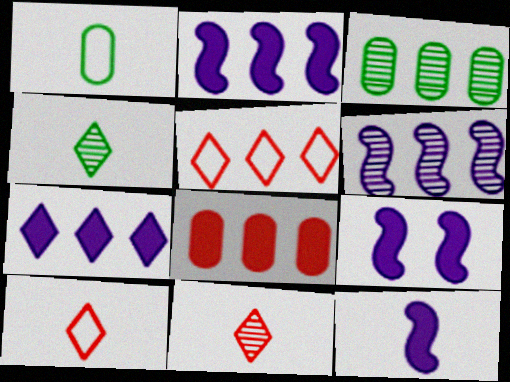[[1, 11, 12], 
[2, 3, 5], 
[2, 9, 12], 
[3, 9, 10]]